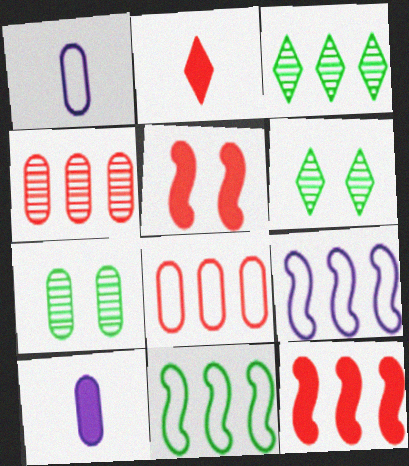[[1, 3, 5], 
[1, 6, 12], 
[2, 7, 9], 
[7, 8, 10]]